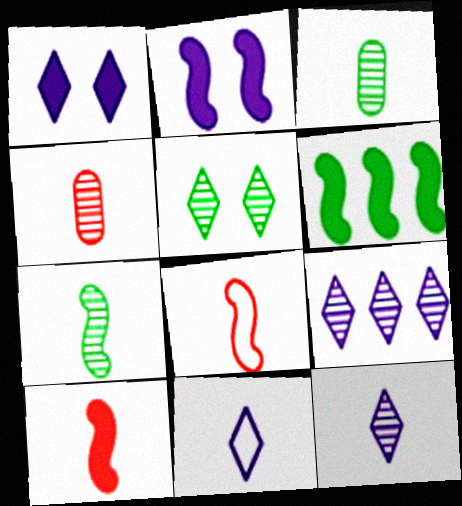[[1, 9, 11], 
[2, 6, 10], 
[3, 10, 11], 
[4, 7, 12]]